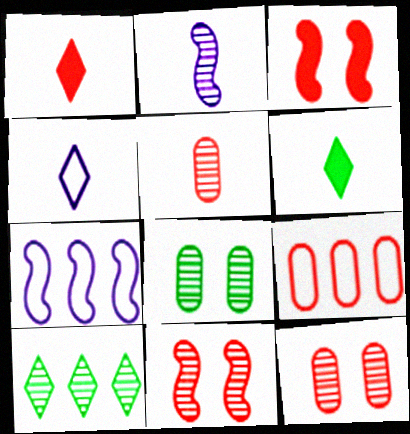[[1, 7, 8], 
[1, 9, 11], 
[2, 10, 12], 
[6, 7, 12]]